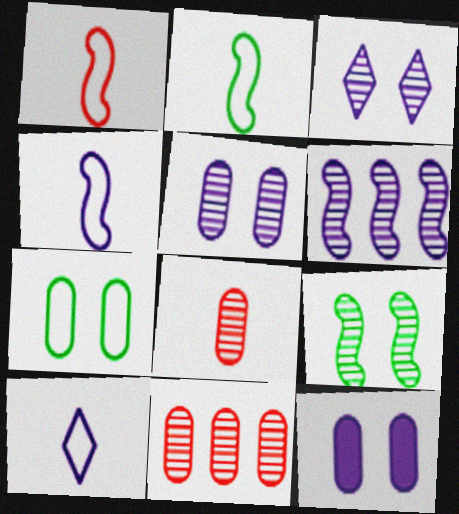[[1, 2, 4], 
[6, 10, 12]]